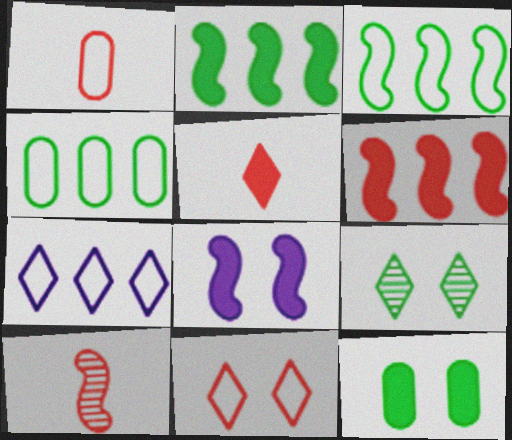[[1, 5, 10], 
[3, 8, 10], 
[5, 7, 9], 
[7, 10, 12]]